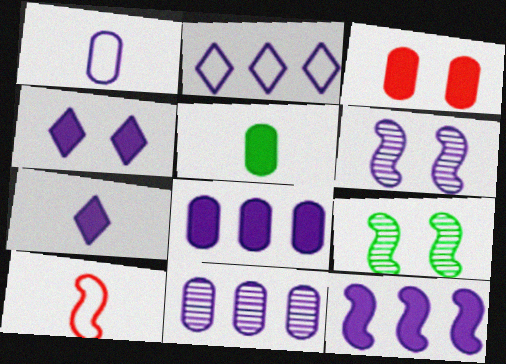[[2, 11, 12], 
[3, 5, 8], 
[9, 10, 12]]